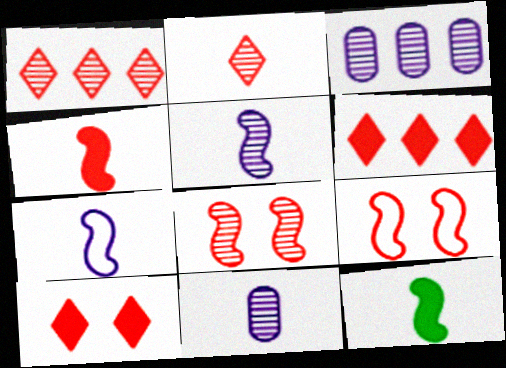[]